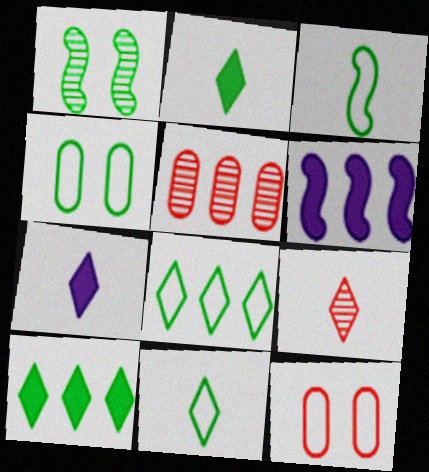[[3, 4, 8], 
[4, 6, 9], 
[5, 6, 8], 
[7, 9, 11]]